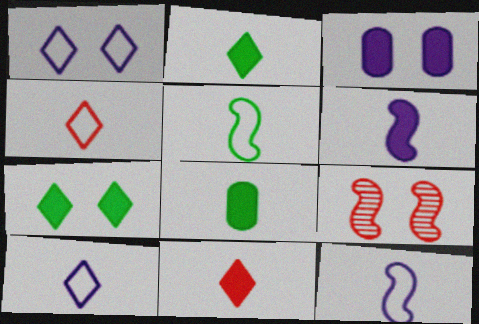[[6, 8, 11]]